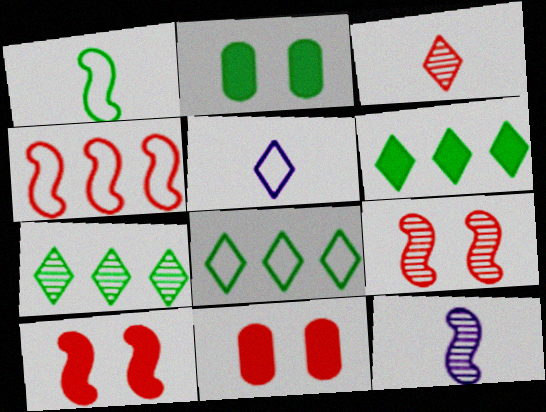[[1, 2, 7], 
[3, 4, 11], 
[6, 7, 8], 
[8, 11, 12]]